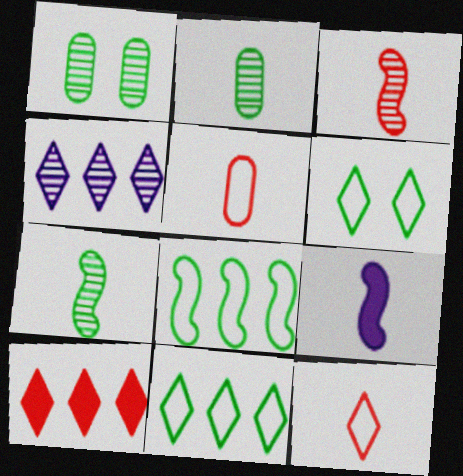[[1, 3, 4], 
[2, 9, 12], 
[4, 10, 11]]